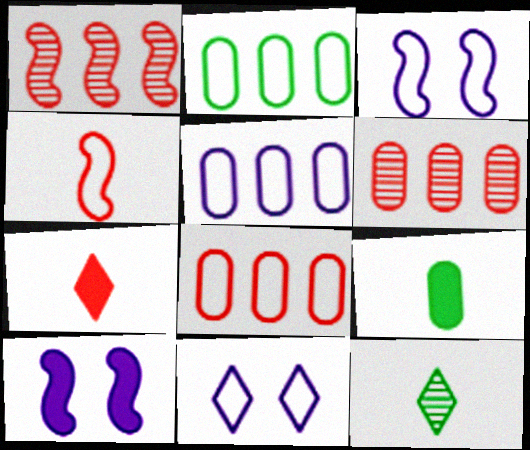[[1, 9, 11], 
[2, 4, 11], 
[2, 5, 8], 
[8, 10, 12]]